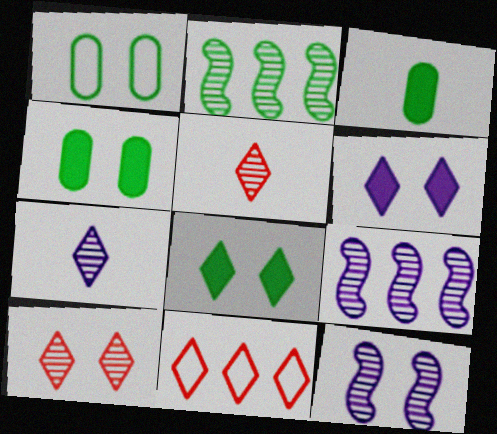[[3, 11, 12], 
[7, 8, 11]]